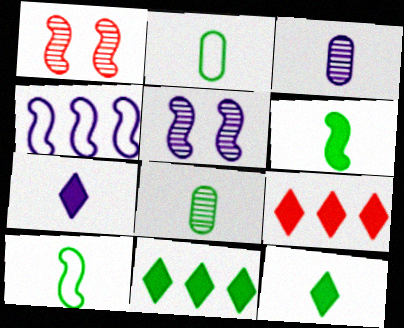[[1, 4, 6], 
[2, 5, 9], 
[8, 10, 12]]